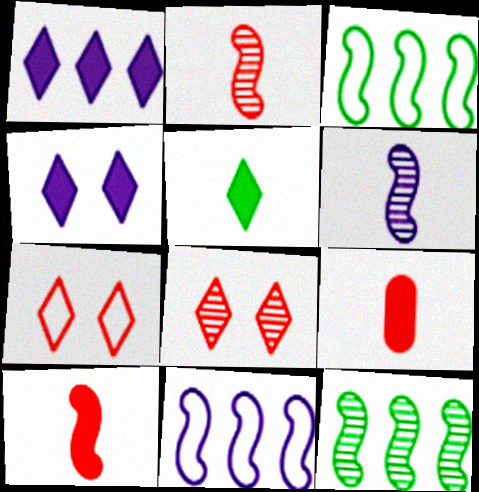[]